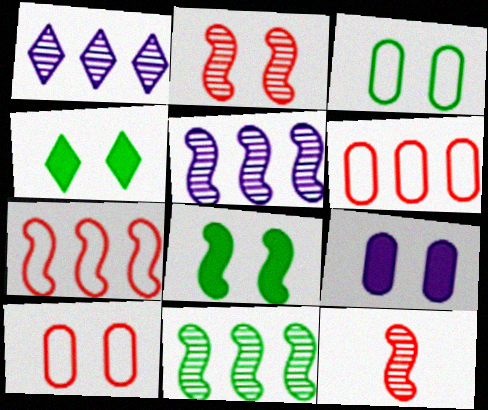[]